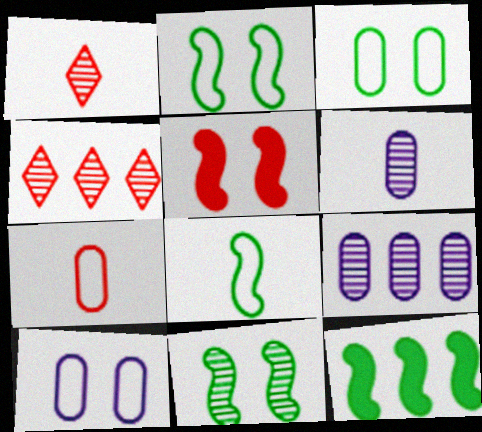[[1, 9, 11], 
[1, 10, 12], 
[4, 5, 7], 
[4, 6, 11], 
[8, 11, 12]]